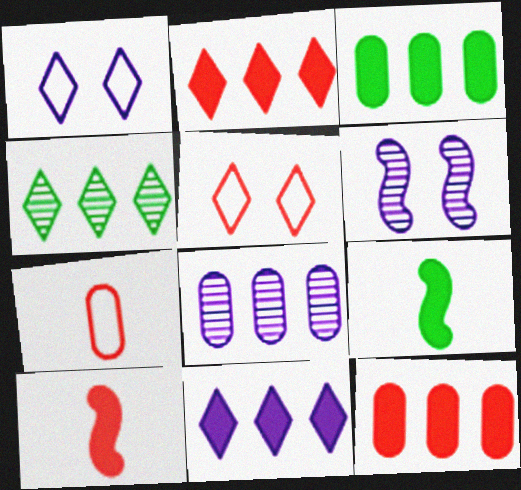[[5, 8, 9]]